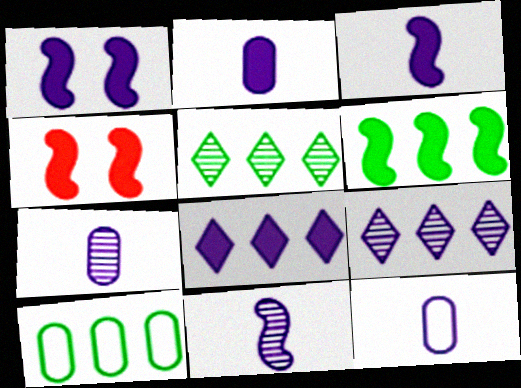[[1, 2, 8], 
[1, 9, 12], 
[2, 7, 12], 
[3, 4, 6], 
[4, 5, 12], 
[5, 6, 10]]